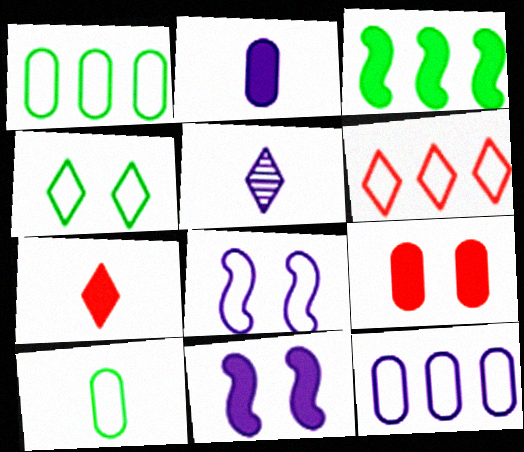[[5, 11, 12], 
[6, 8, 10]]